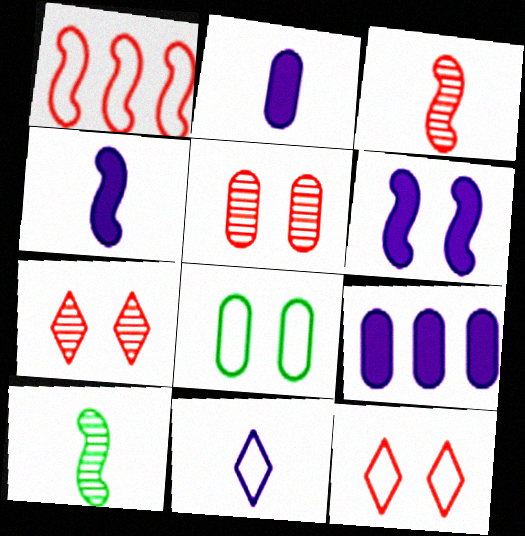[[1, 6, 10], 
[1, 8, 11], 
[6, 7, 8], 
[9, 10, 12]]